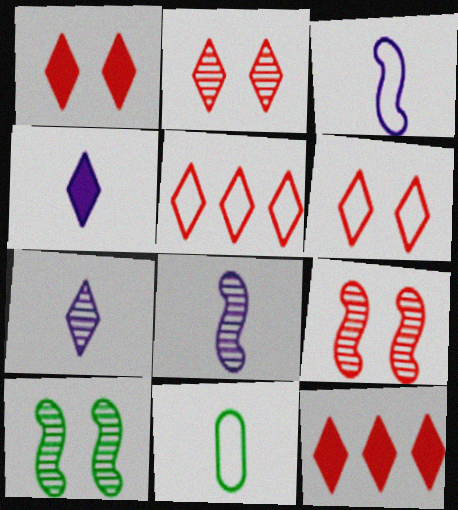[[1, 2, 6]]